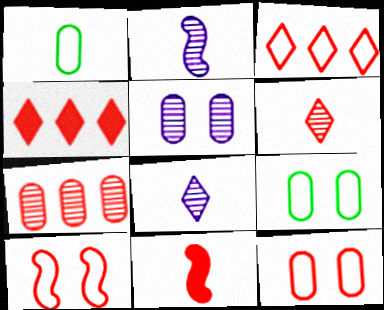[[1, 8, 11], 
[2, 4, 9]]